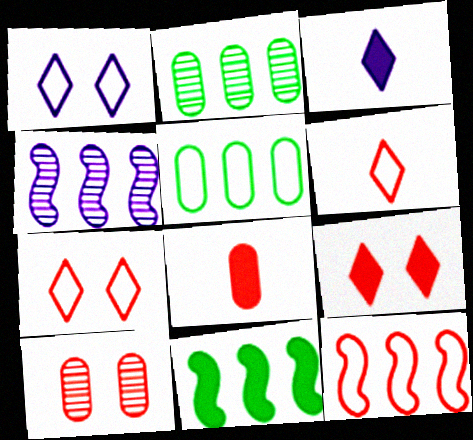[[4, 11, 12]]